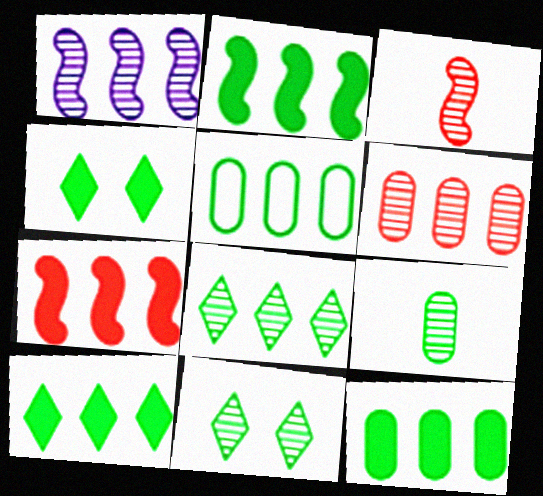[[1, 6, 8], 
[2, 5, 8], 
[2, 10, 12]]